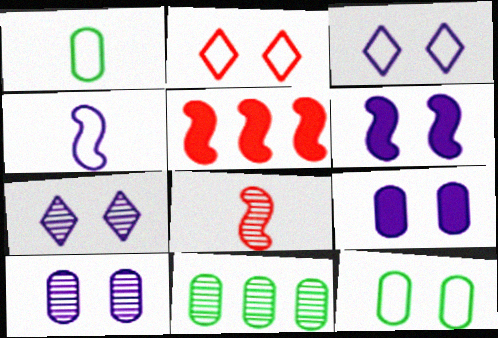[[1, 5, 7], 
[3, 6, 10], 
[7, 8, 11]]